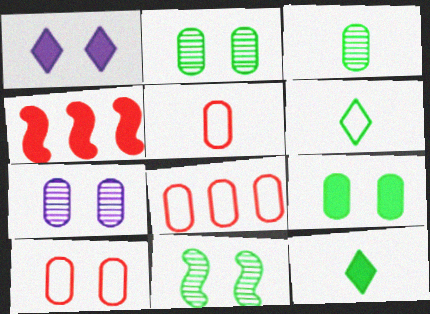[[1, 10, 11], 
[4, 6, 7], 
[5, 8, 10], 
[7, 9, 10]]